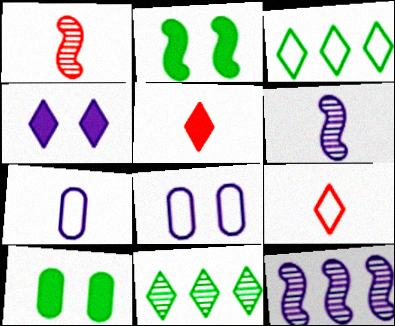[[4, 7, 12], 
[4, 9, 11], 
[9, 10, 12]]